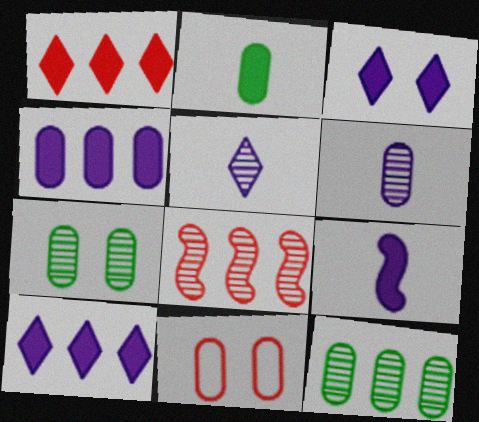[[3, 4, 9], 
[5, 7, 8]]